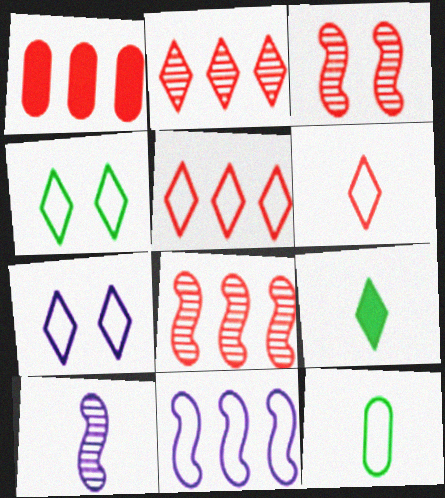[[1, 3, 6], 
[1, 4, 10], 
[1, 5, 8], 
[2, 7, 9]]